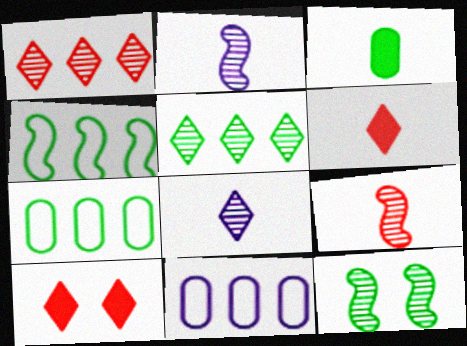[[2, 7, 10], 
[6, 11, 12]]